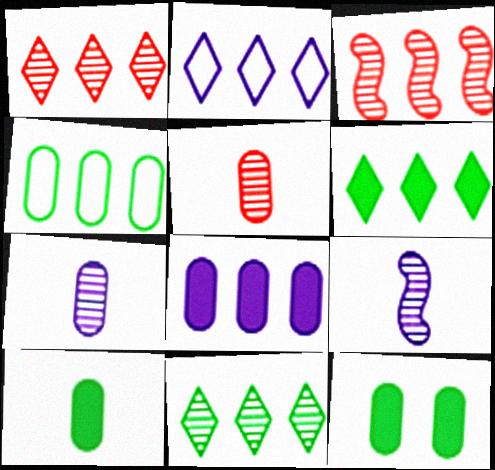[[1, 2, 6]]